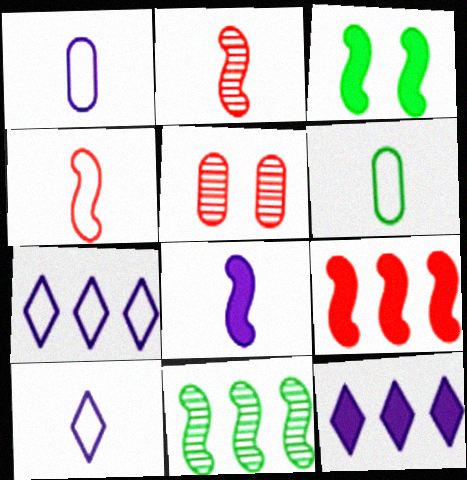[[3, 8, 9], 
[4, 6, 10]]